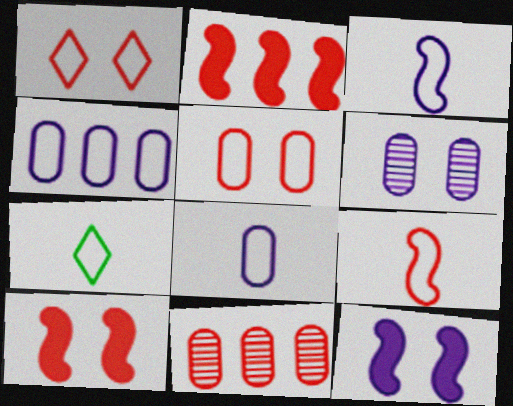[[2, 6, 7], 
[7, 8, 9], 
[7, 11, 12]]